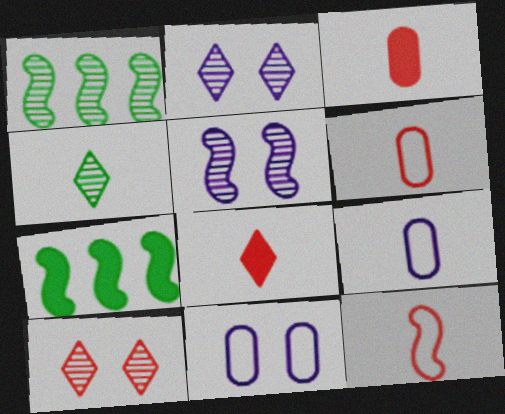[[1, 8, 11], 
[2, 6, 7], 
[5, 7, 12], 
[7, 9, 10]]